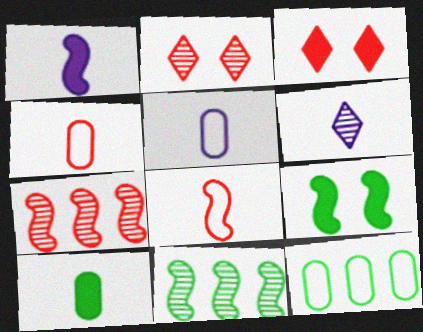[[1, 2, 12], 
[1, 5, 6], 
[3, 4, 7], 
[3, 5, 11], 
[6, 8, 10]]